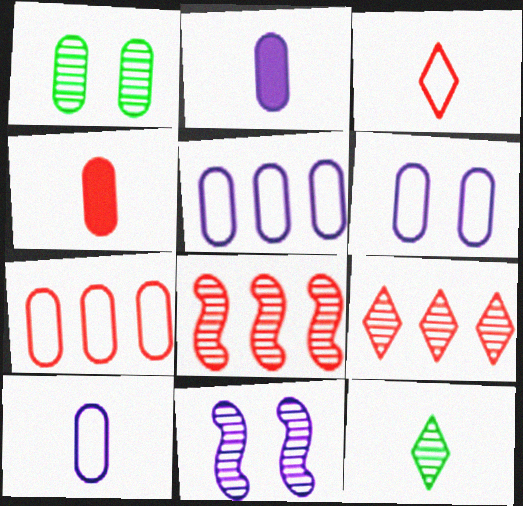[[1, 2, 7], 
[1, 4, 5], 
[5, 6, 10]]